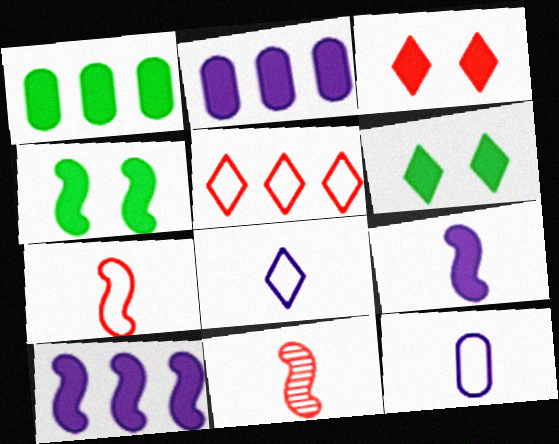[[1, 3, 9]]